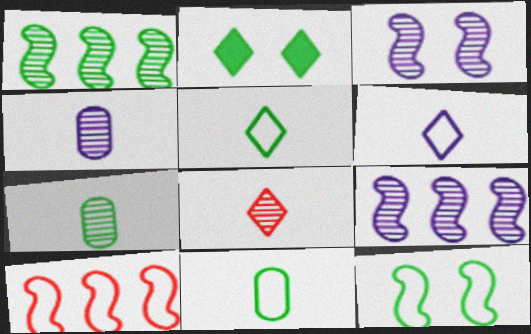[[1, 2, 11], 
[2, 4, 10]]